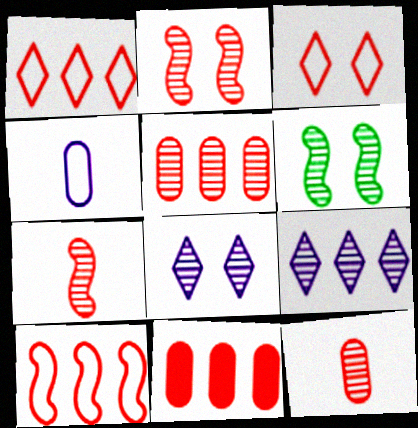[[3, 7, 11], 
[6, 9, 12]]